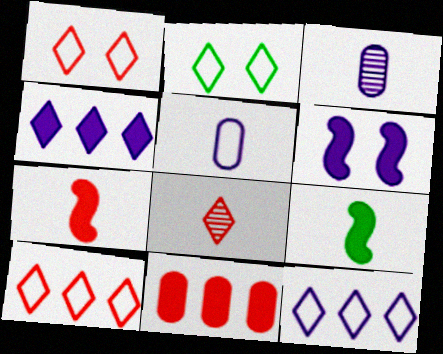[[2, 4, 8], 
[3, 6, 12], 
[5, 8, 9]]